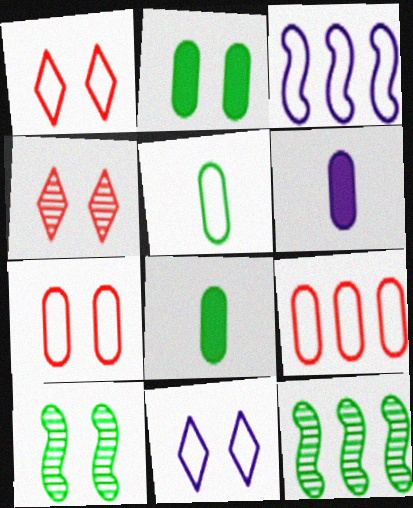[[1, 3, 5], 
[1, 6, 12], 
[3, 4, 8]]